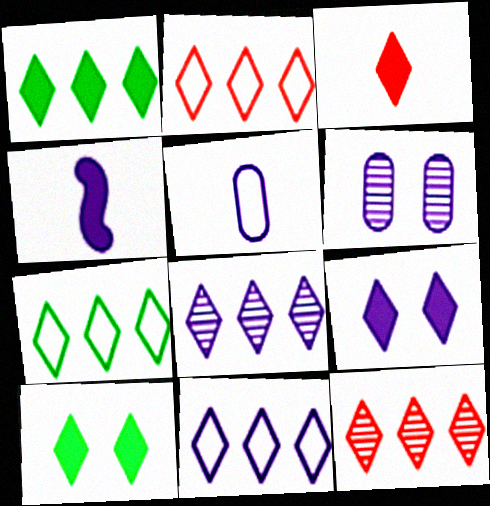[[1, 2, 8], 
[1, 3, 9], 
[1, 11, 12], 
[2, 7, 11], 
[4, 6, 11]]